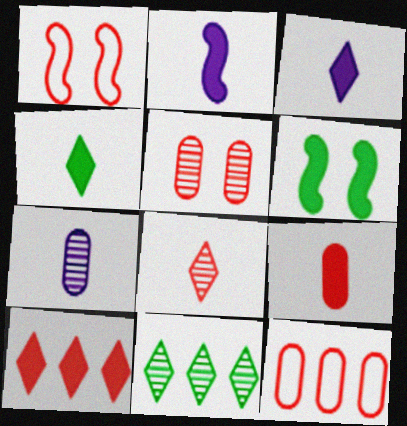[[2, 4, 9], 
[5, 9, 12]]